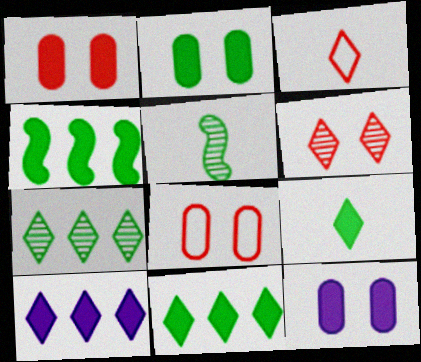[[1, 2, 12], 
[2, 4, 9], 
[5, 8, 10]]